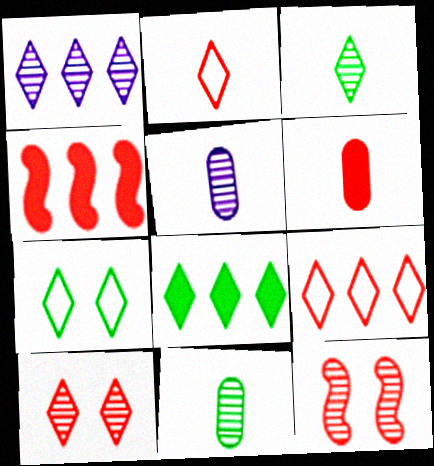[[1, 3, 10], 
[1, 8, 9], 
[1, 11, 12], 
[3, 7, 8], 
[4, 5, 7], 
[6, 9, 12]]